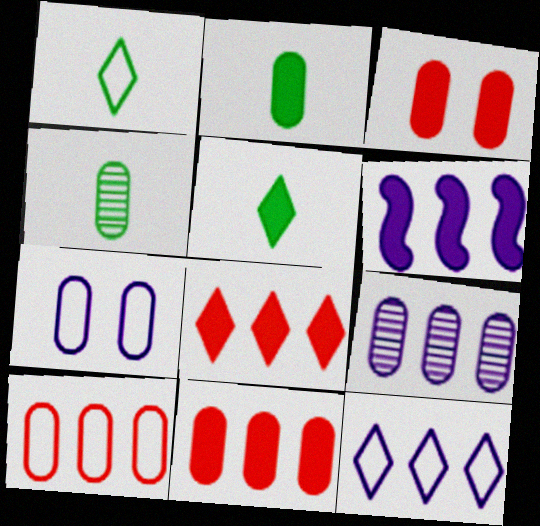[[3, 5, 6], 
[4, 7, 11], 
[6, 9, 12]]